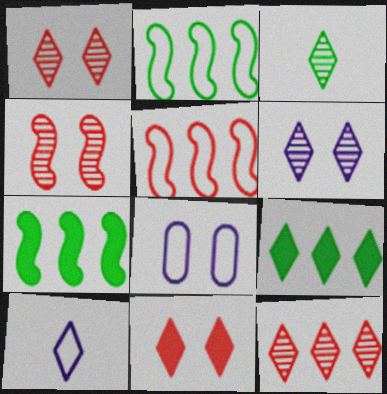[[1, 9, 10], 
[3, 6, 12]]